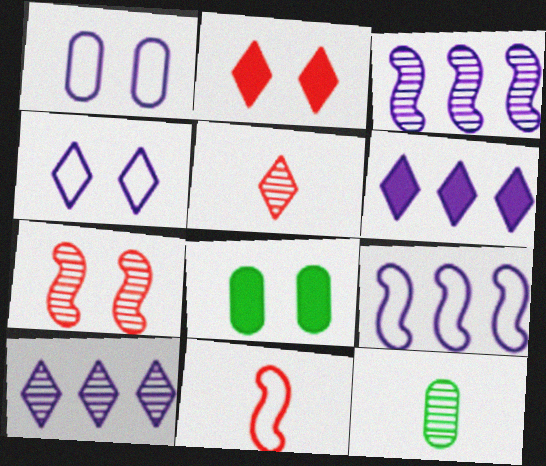[[2, 9, 12], 
[4, 7, 8], 
[5, 8, 9], 
[7, 10, 12], 
[8, 10, 11]]